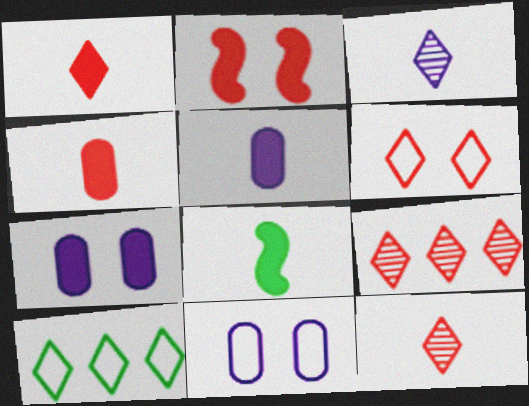[[1, 5, 8], 
[1, 6, 9], 
[8, 9, 11]]